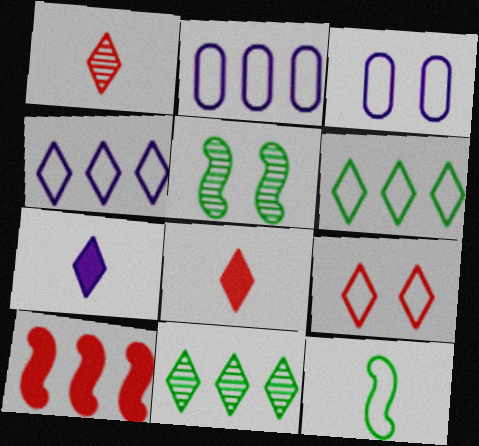[[2, 5, 8], 
[2, 9, 12], 
[2, 10, 11], 
[7, 9, 11]]